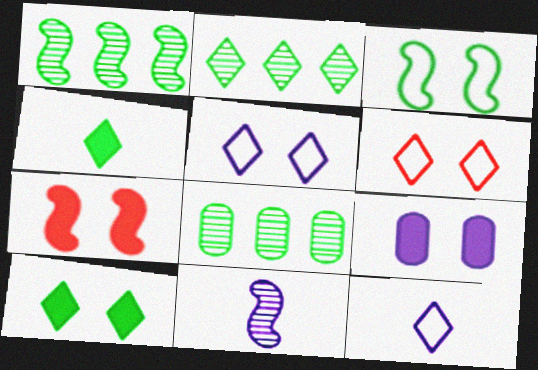[[1, 2, 8], 
[3, 4, 8], 
[7, 8, 12], 
[7, 9, 10]]